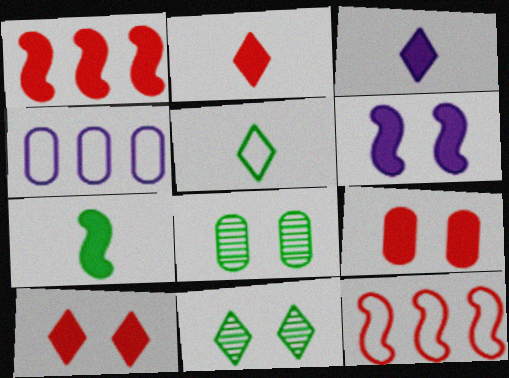[[1, 2, 9], 
[1, 6, 7], 
[3, 8, 12]]